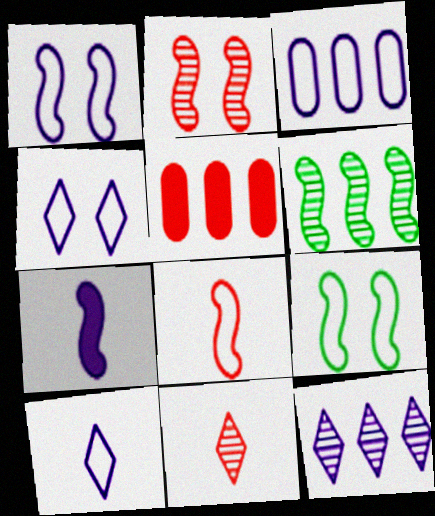[[1, 3, 10]]